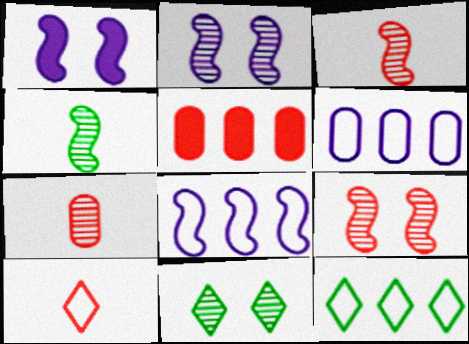[[1, 7, 12], 
[5, 9, 10]]